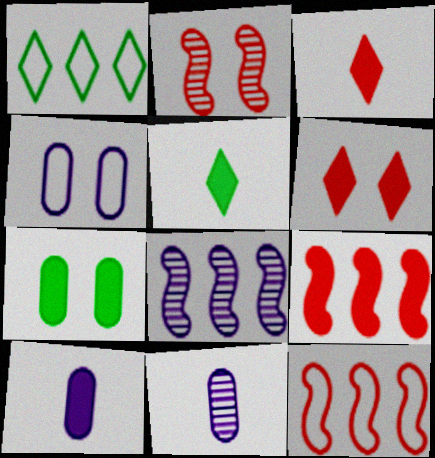[[1, 2, 10]]